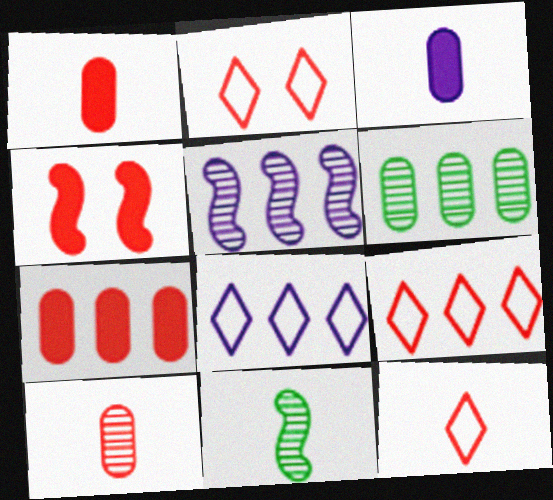[[2, 9, 12], 
[3, 11, 12], 
[4, 9, 10]]